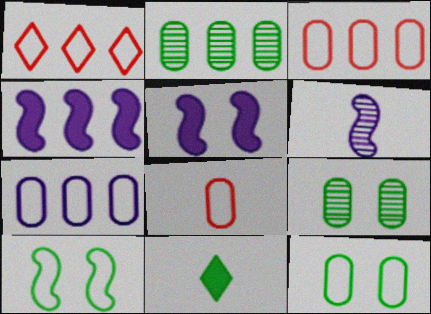[[1, 2, 4], 
[2, 10, 11], 
[6, 8, 11], 
[7, 8, 12]]